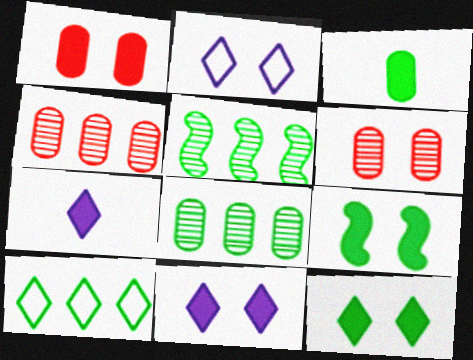[[1, 9, 11], 
[2, 6, 9]]